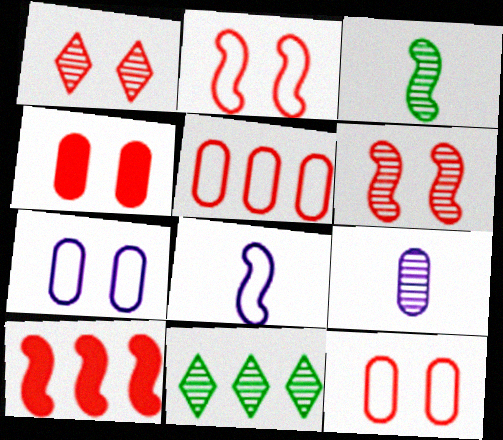[[1, 2, 4], 
[4, 8, 11], 
[6, 9, 11]]